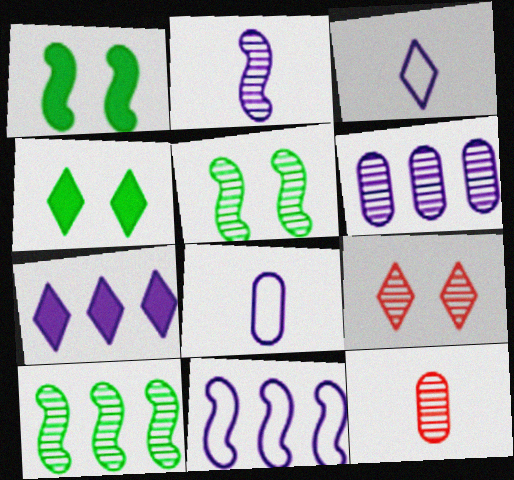[[4, 11, 12], 
[6, 7, 11]]